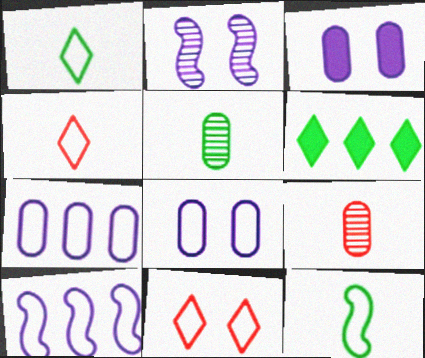[[7, 11, 12]]